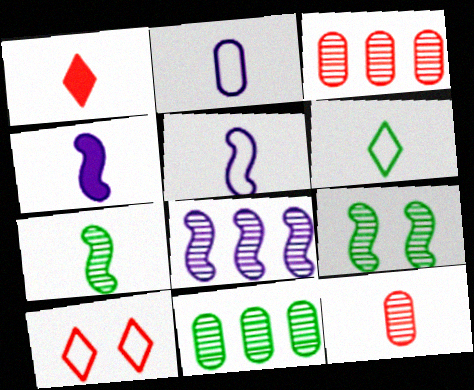[[1, 2, 7], 
[4, 6, 12], 
[4, 10, 11]]